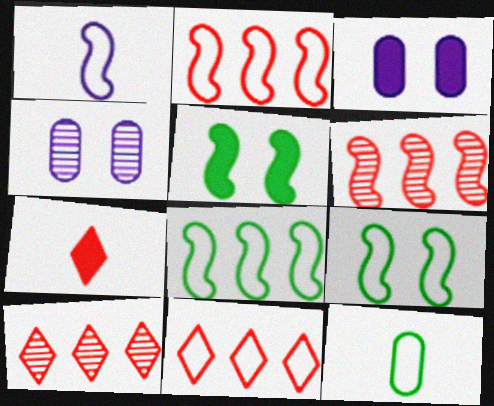[[1, 2, 9], 
[1, 5, 6], 
[4, 7, 8]]